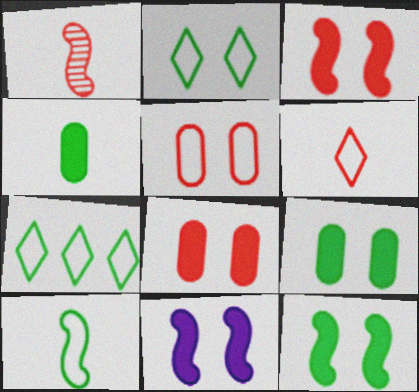[[3, 11, 12]]